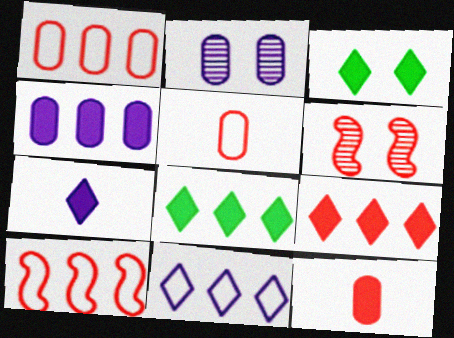[[3, 7, 9], 
[5, 6, 9]]